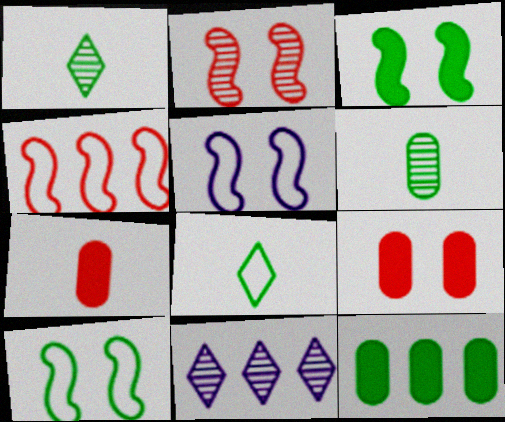[[1, 10, 12], 
[2, 3, 5], 
[2, 6, 11], 
[4, 11, 12], 
[7, 10, 11]]